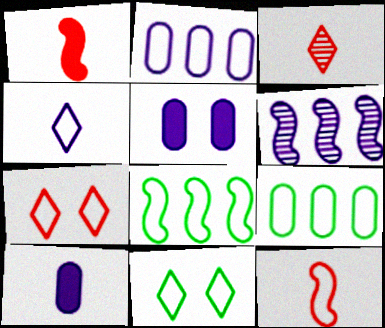[[2, 11, 12], 
[3, 5, 8], 
[4, 5, 6]]